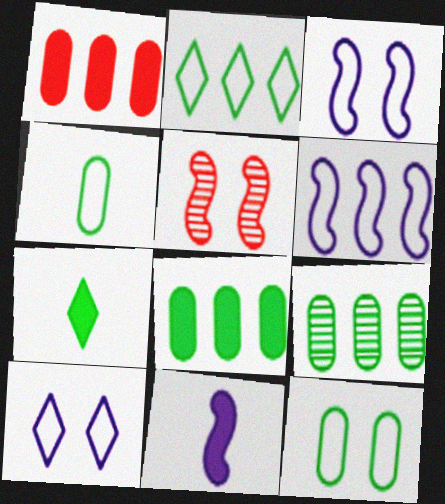[]